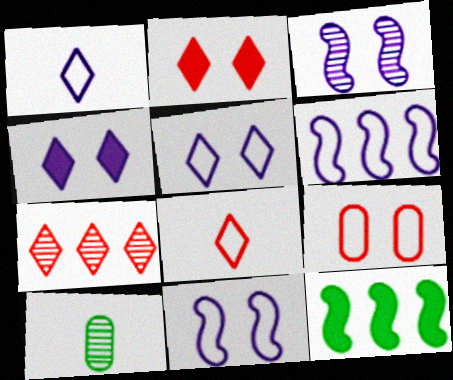[[2, 6, 10], 
[2, 7, 8], 
[3, 7, 10]]